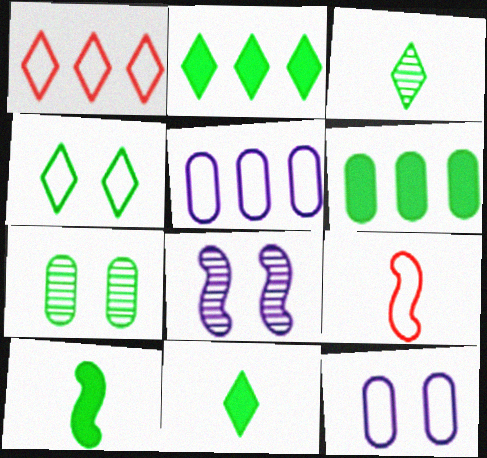[[2, 3, 4], 
[4, 5, 9]]